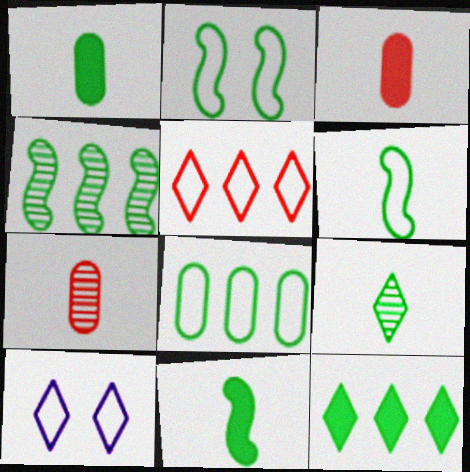[[1, 6, 9], 
[2, 4, 11], 
[3, 4, 10], 
[4, 8, 12]]